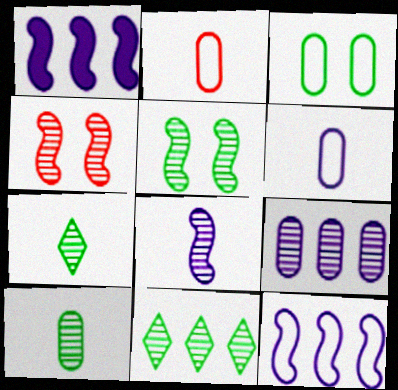[[4, 7, 9], 
[5, 10, 11]]